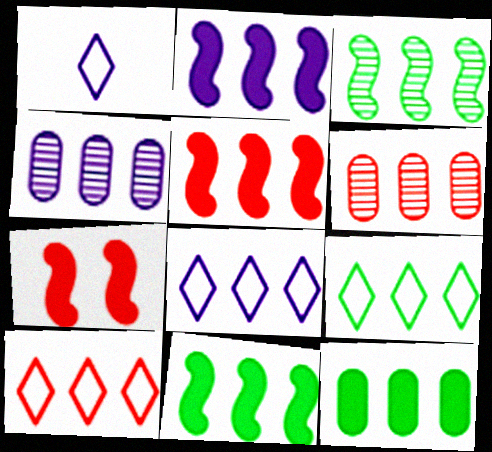[[2, 4, 8], 
[2, 5, 11], 
[2, 6, 9], 
[3, 9, 12], 
[4, 5, 9], 
[4, 10, 11], 
[5, 6, 10], 
[6, 8, 11], 
[8, 9, 10]]